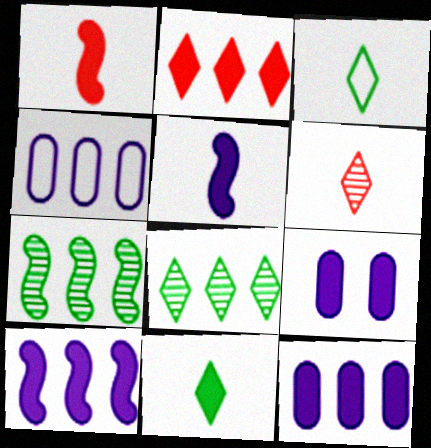[[2, 4, 7]]